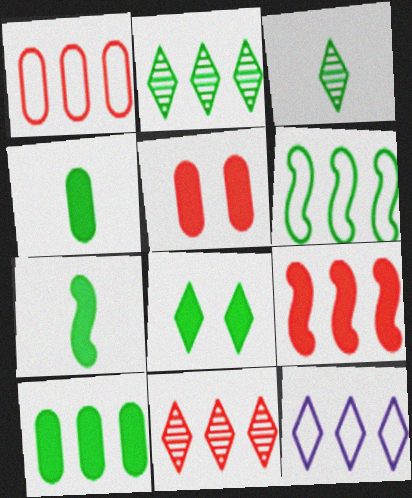[[1, 6, 12], 
[1, 9, 11], 
[2, 6, 10], 
[7, 8, 10]]